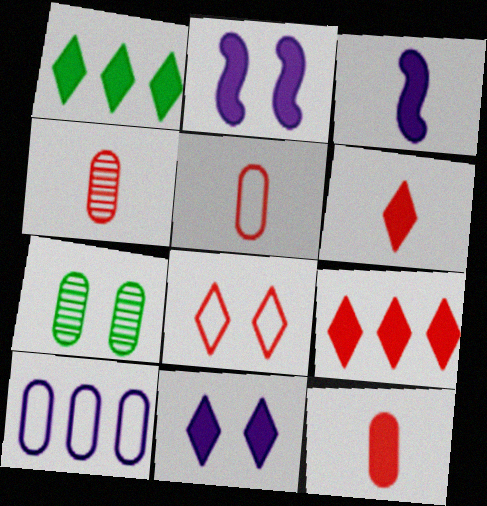[[1, 2, 12], 
[1, 6, 11], 
[2, 7, 8], 
[4, 5, 12], 
[7, 10, 12]]